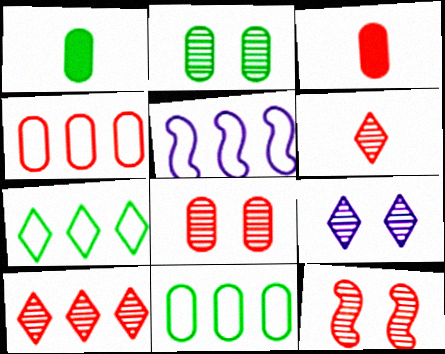[[1, 2, 11], 
[2, 9, 12], 
[3, 4, 8], 
[4, 5, 7]]